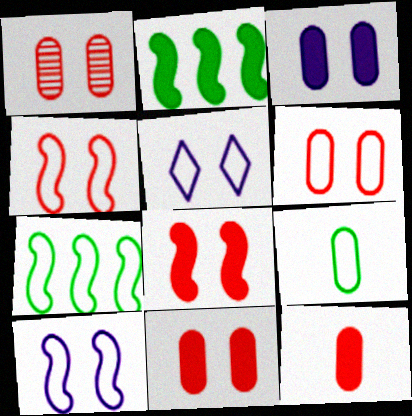[[1, 6, 11]]